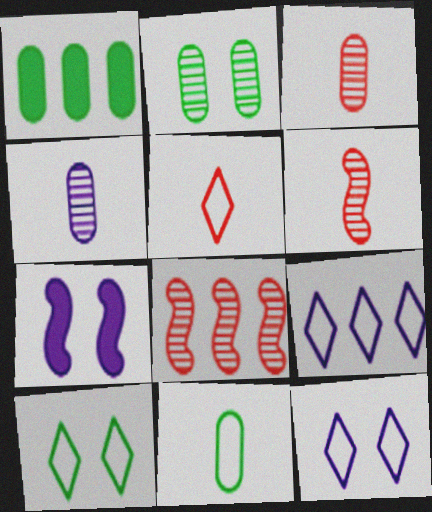[[1, 2, 11], 
[1, 6, 12], 
[1, 8, 9], 
[4, 7, 9], 
[5, 9, 10]]